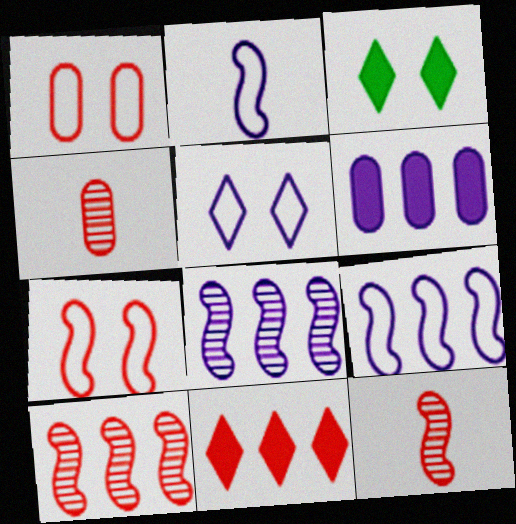[[1, 11, 12], 
[3, 4, 9], 
[4, 7, 11]]